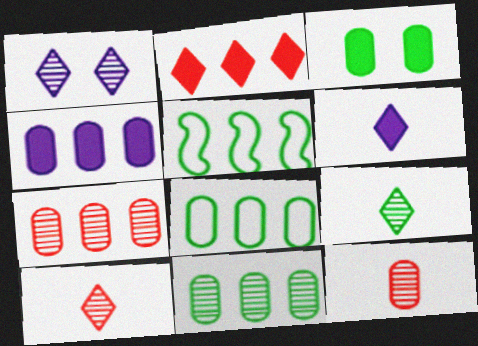[[3, 5, 9], 
[4, 7, 8]]